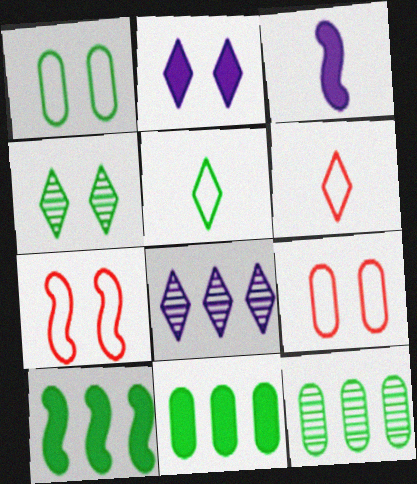[]